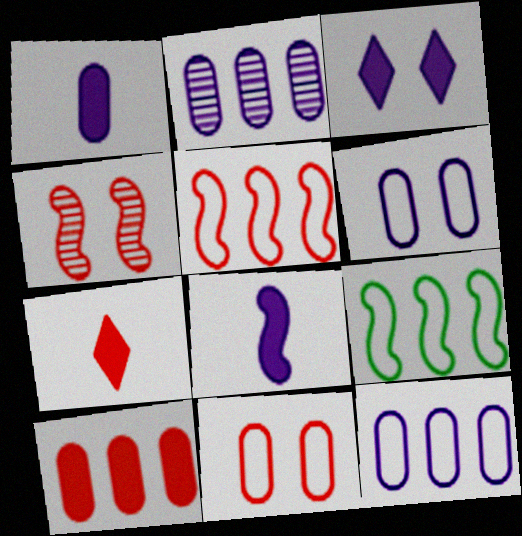[[1, 2, 6], 
[4, 8, 9]]